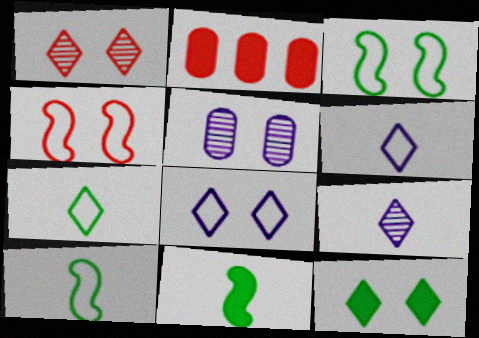[[1, 8, 12], 
[2, 3, 9], 
[4, 5, 12]]